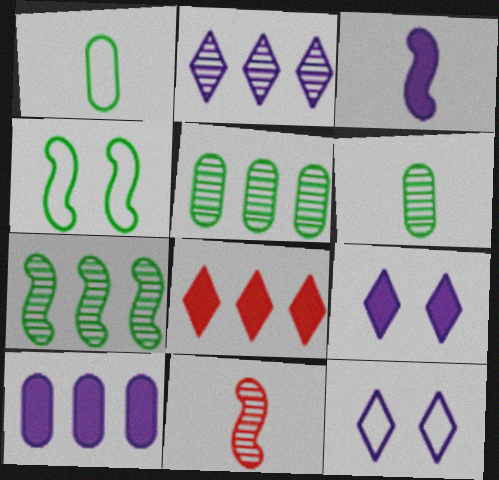[[3, 9, 10]]